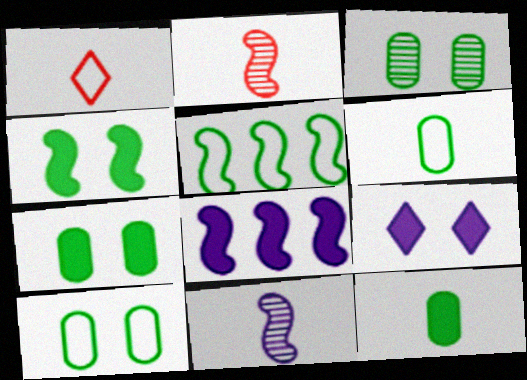[[1, 3, 8], 
[1, 11, 12], 
[3, 7, 10]]